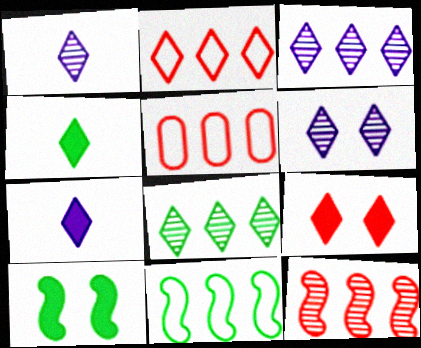[[1, 3, 6], 
[1, 5, 10], 
[2, 4, 6]]